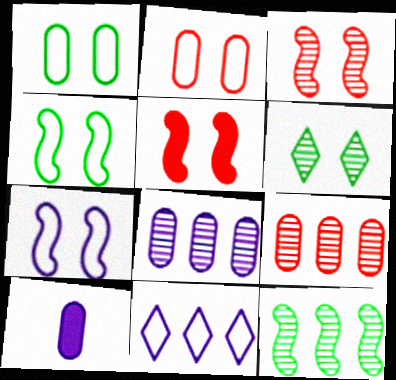[[1, 9, 10]]